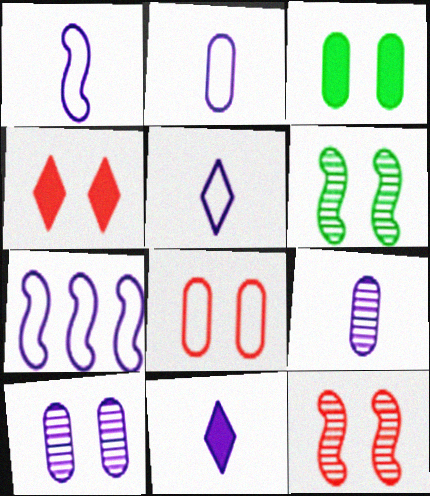[[1, 2, 5], 
[1, 9, 11], 
[3, 8, 10], 
[4, 8, 12], 
[7, 10, 11]]